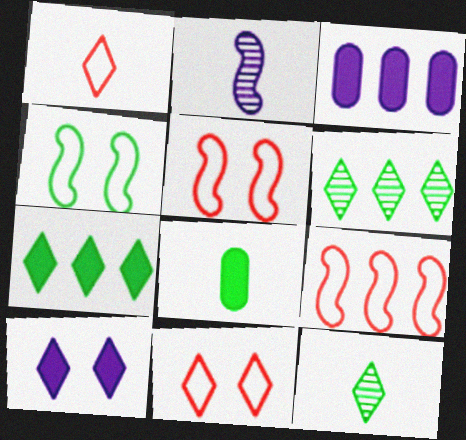[[1, 2, 8], 
[1, 6, 10], 
[3, 5, 12], 
[3, 6, 9], 
[4, 6, 8]]